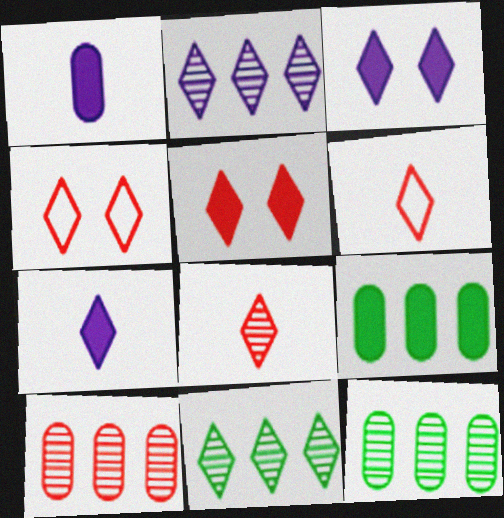[[3, 6, 11], 
[4, 7, 11]]